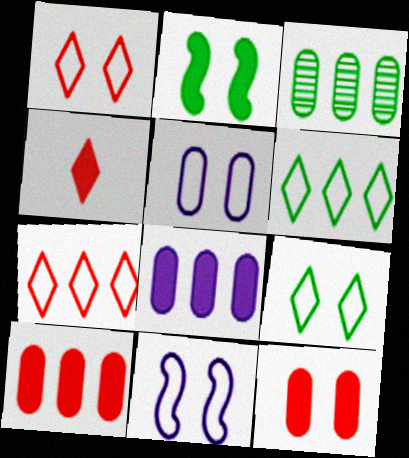[[2, 4, 8], 
[3, 4, 11]]